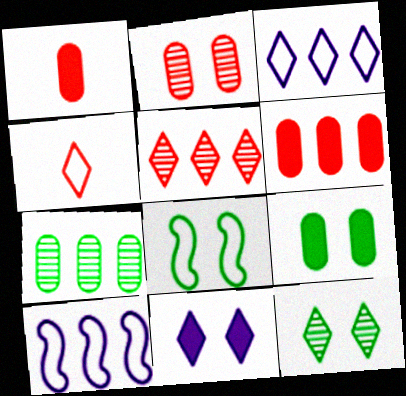[[1, 10, 12], 
[2, 8, 11], 
[8, 9, 12]]